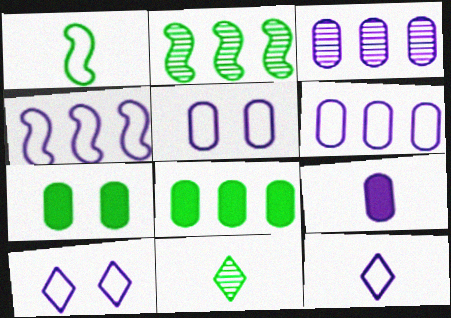[[3, 5, 9], 
[4, 5, 12]]